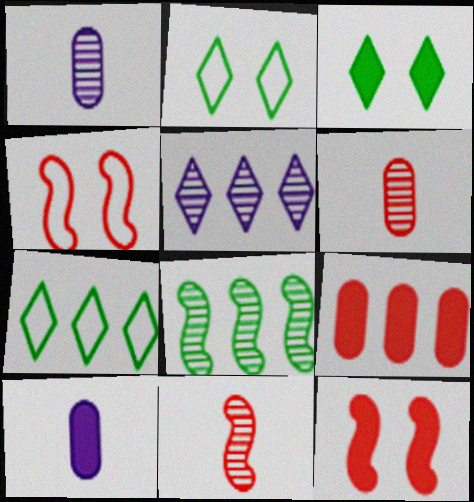[[1, 7, 12]]